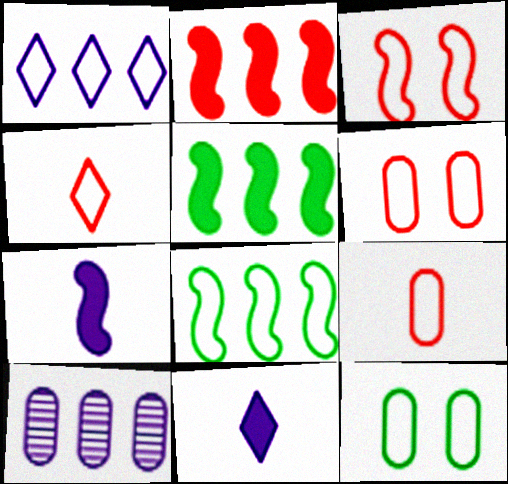[]